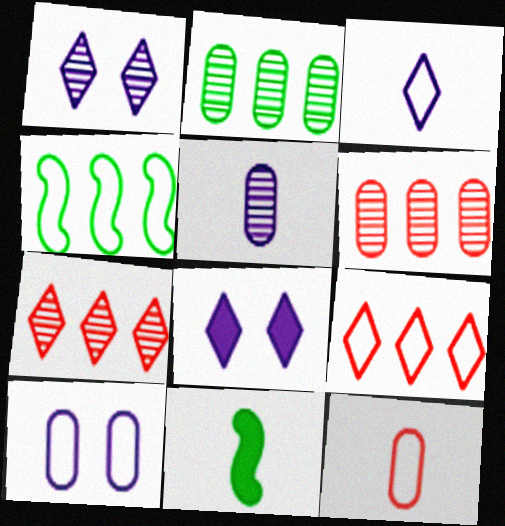[[7, 10, 11]]